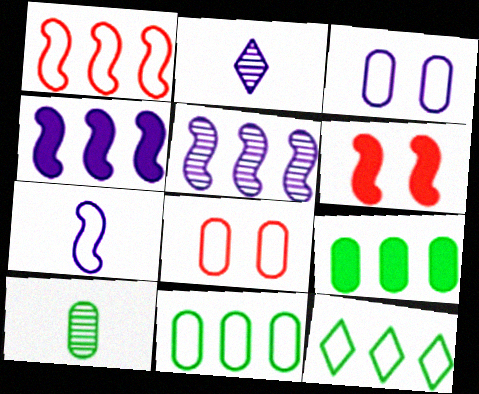[[2, 3, 4], 
[2, 6, 11], 
[7, 8, 12]]